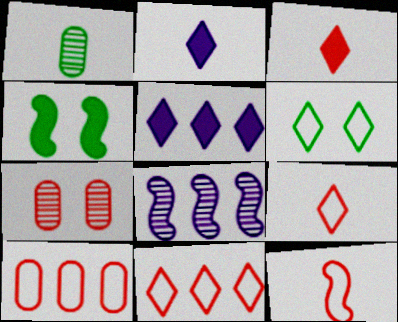[[1, 2, 12], 
[4, 8, 12]]